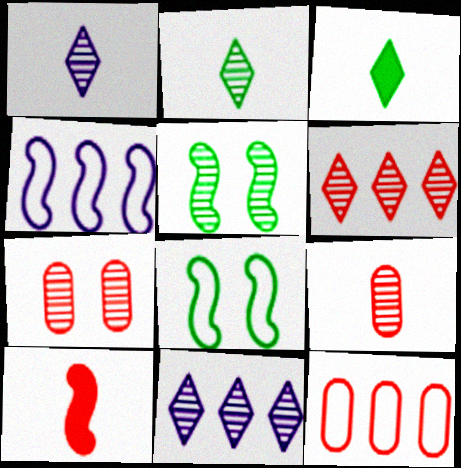[[3, 4, 7], 
[4, 5, 10], 
[5, 9, 11]]